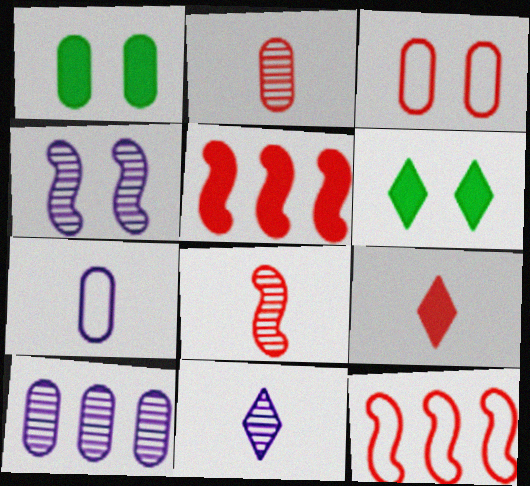[[1, 11, 12], 
[3, 4, 6], 
[4, 10, 11]]